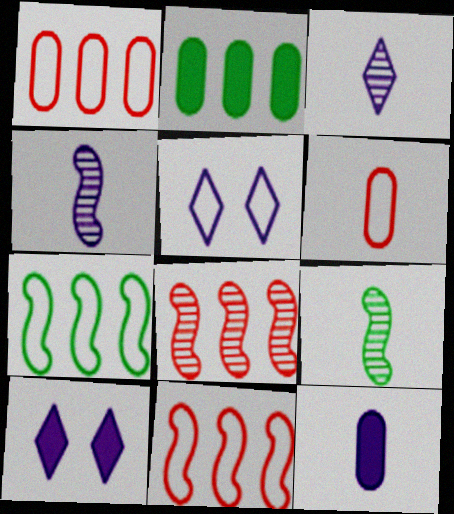[[1, 9, 10], 
[5, 6, 7]]